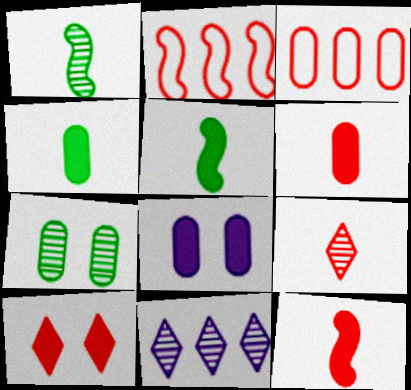[]